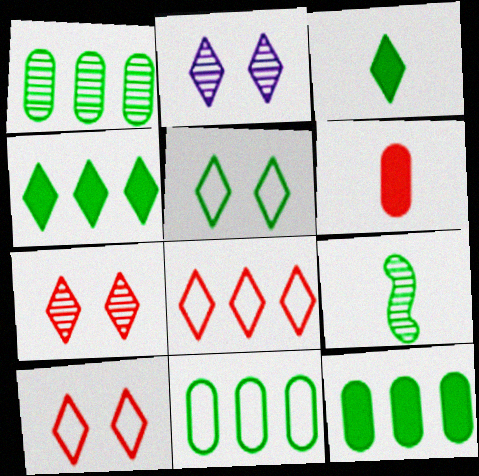[[1, 11, 12], 
[2, 3, 8], 
[5, 9, 12]]